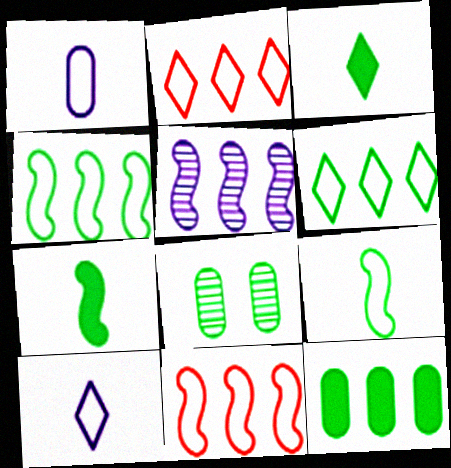[[2, 5, 12], 
[3, 4, 8], 
[6, 7, 8]]